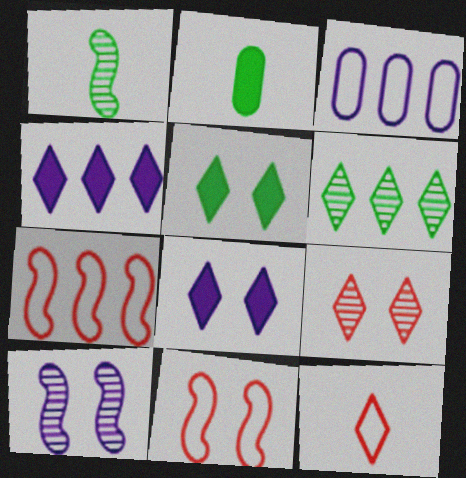[[6, 8, 12]]